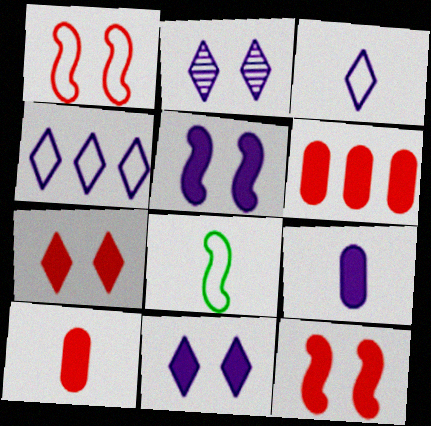[[2, 6, 8]]